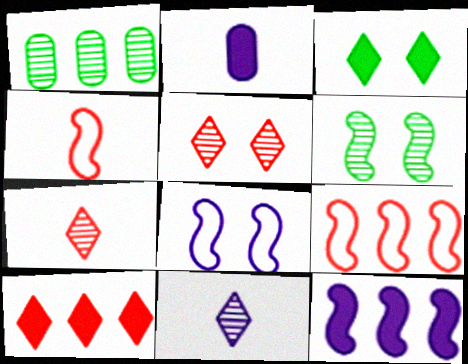[[4, 6, 12]]